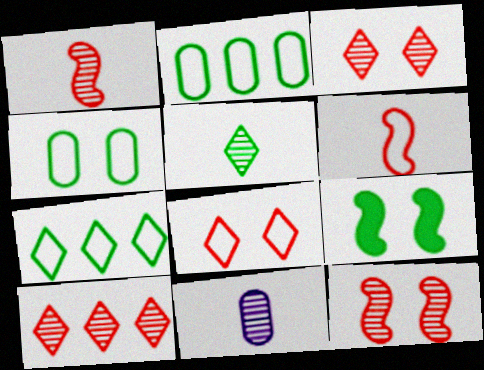[[1, 5, 11], 
[2, 5, 9]]